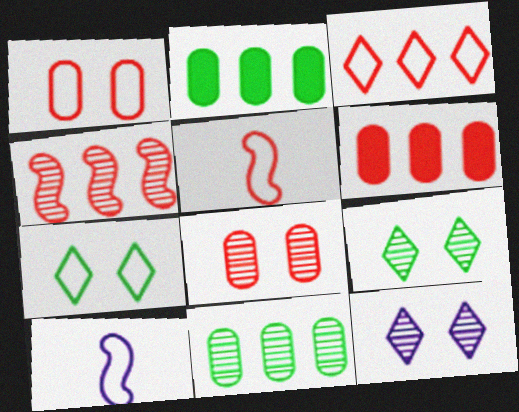[[1, 3, 5], 
[2, 5, 12], 
[3, 4, 6], 
[6, 9, 10]]